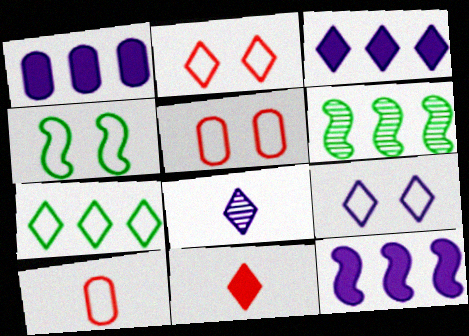[[1, 3, 12], 
[3, 8, 9], 
[4, 5, 9]]